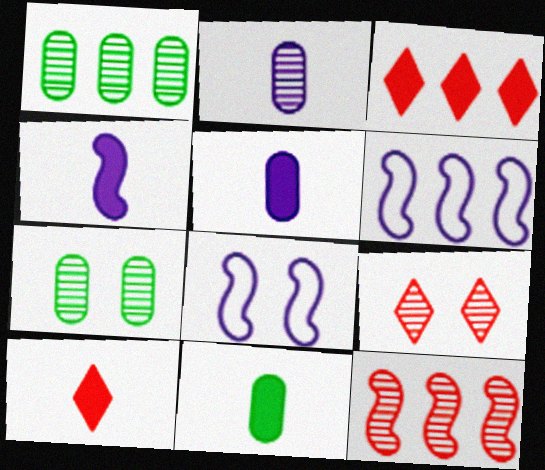[[1, 3, 6], 
[1, 8, 10], 
[4, 10, 11], 
[6, 7, 10], 
[6, 9, 11]]